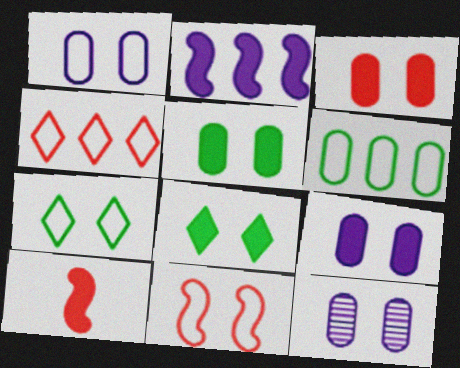[[1, 7, 11], 
[1, 9, 12], 
[3, 5, 9], 
[8, 11, 12]]